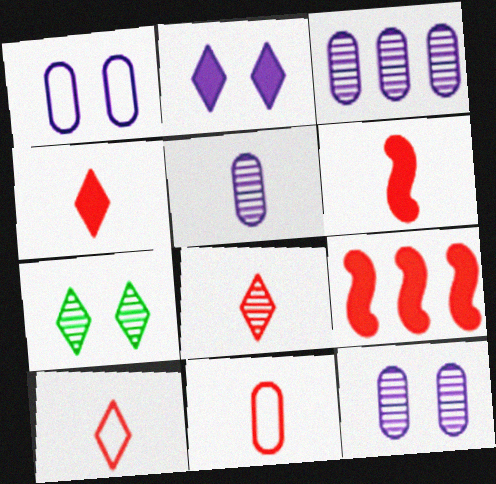[[3, 5, 12], 
[4, 8, 10], 
[6, 8, 11]]